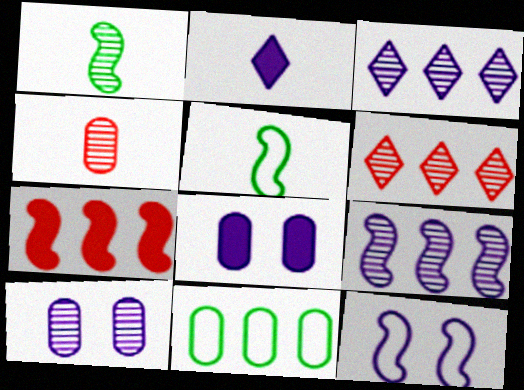[[1, 6, 10], 
[1, 7, 12], 
[2, 4, 5], 
[3, 7, 11], 
[4, 8, 11], 
[5, 6, 8]]